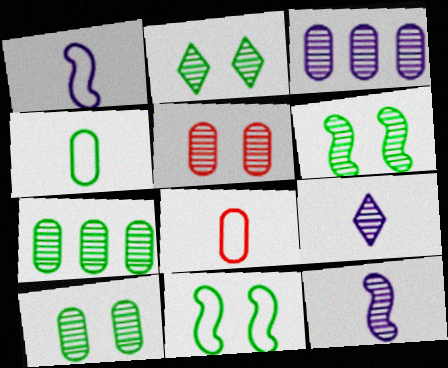[[2, 6, 10]]